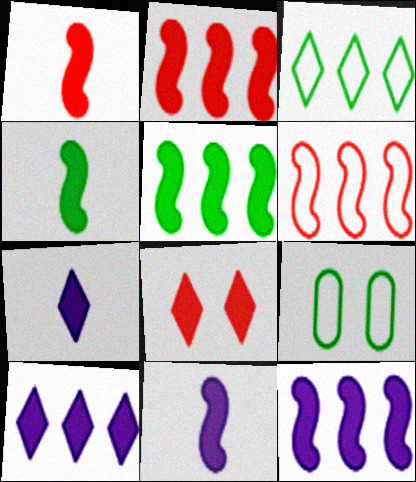[[1, 4, 11], 
[2, 5, 12]]